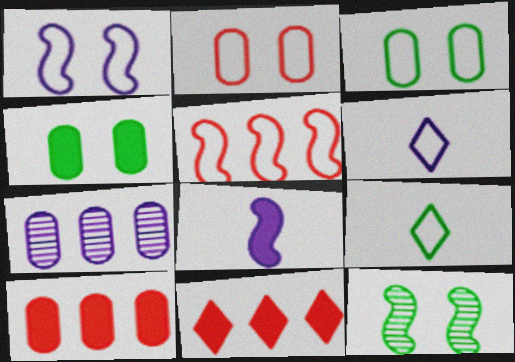[[3, 5, 6], 
[4, 8, 11], 
[5, 8, 12], 
[6, 10, 12]]